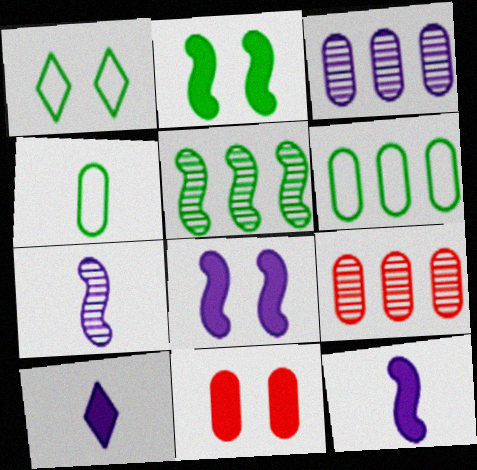[[1, 9, 12], 
[3, 4, 11]]